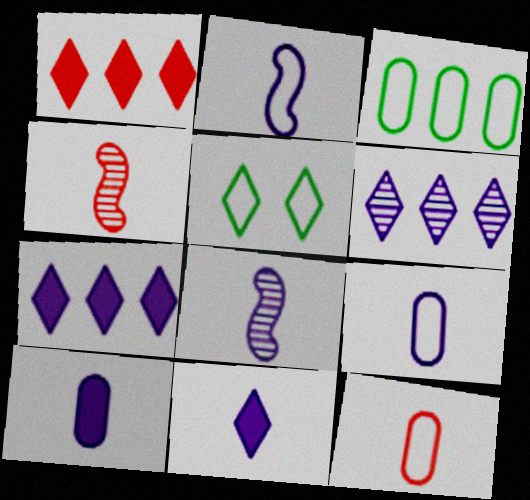[[8, 9, 11]]